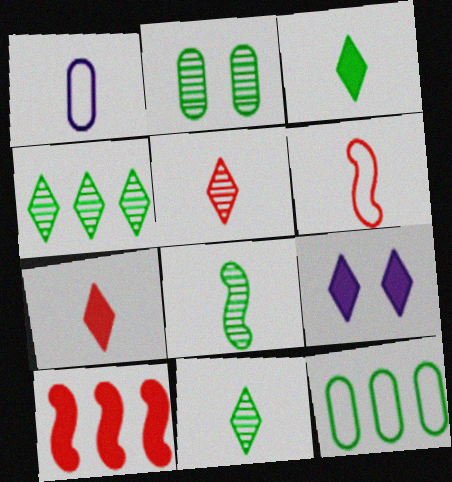[[1, 7, 8], 
[2, 4, 8]]